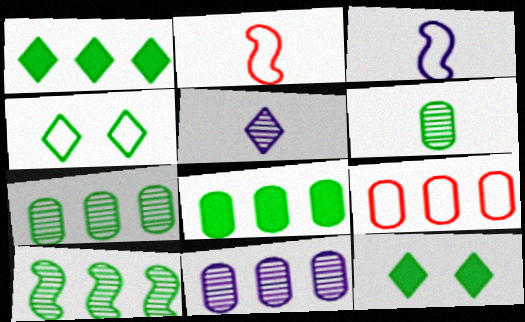[[2, 11, 12], 
[3, 4, 9], 
[8, 9, 11]]